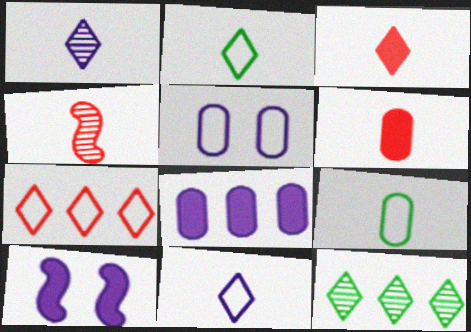[[1, 2, 3]]